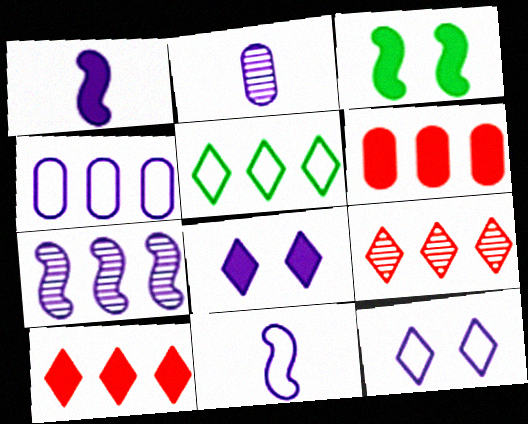[[4, 11, 12], 
[5, 6, 7]]